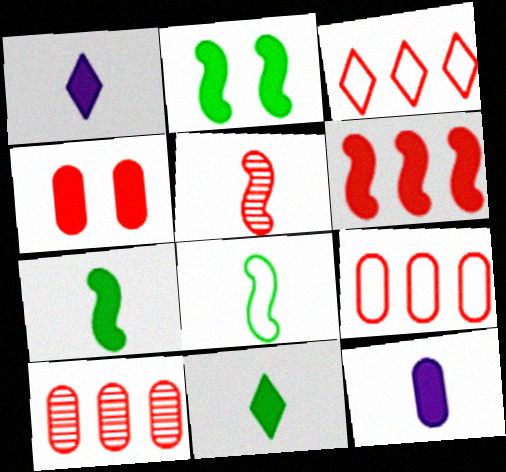[[3, 4, 5], 
[3, 6, 10]]